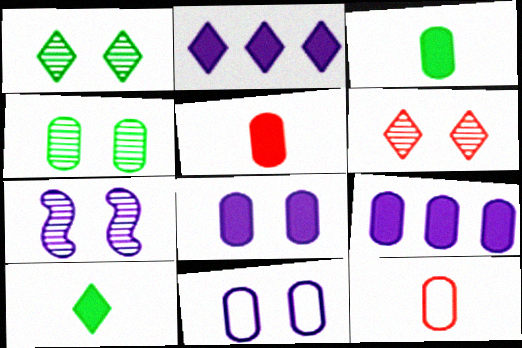[[4, 6, 7], 
[4, 9, 12]]